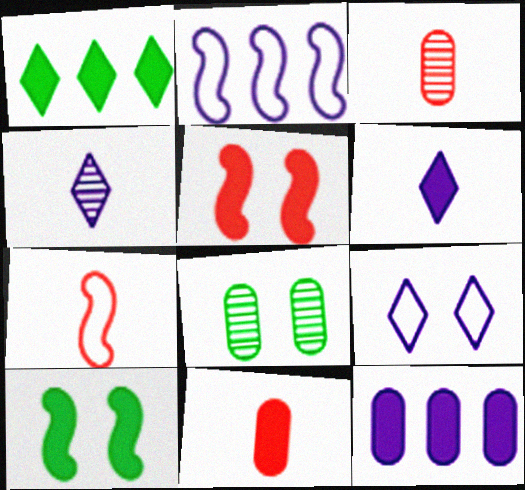[[5, 8, 9]]